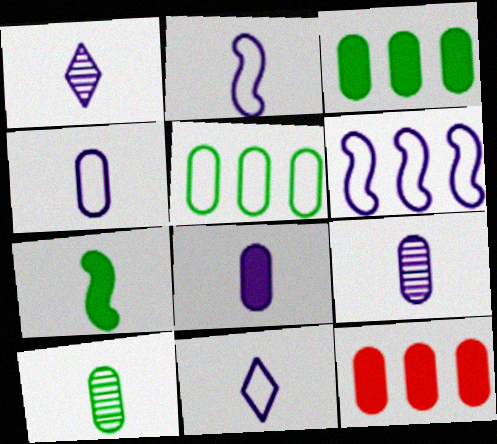[[1, 2, 8], 
[2, 4, 11], 
[4, 8, 9]]